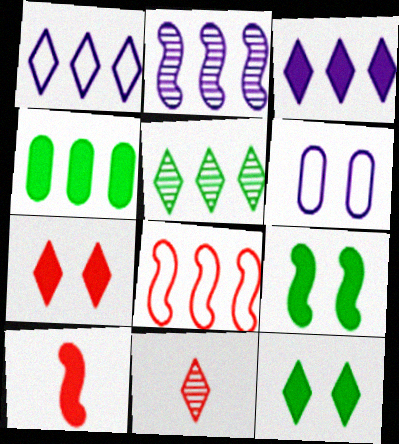[[1, 11, 12], 
[5, 6, 10]]